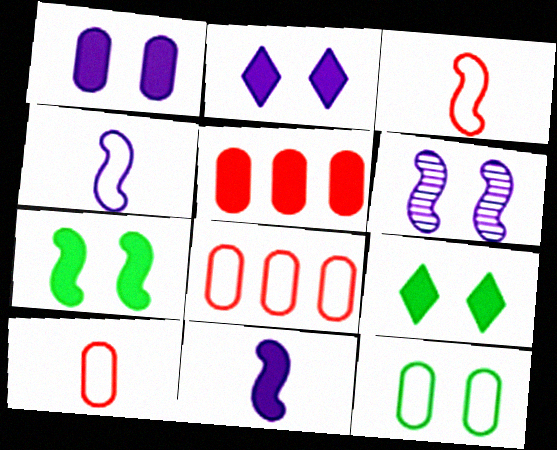[[5, 9, 11]]